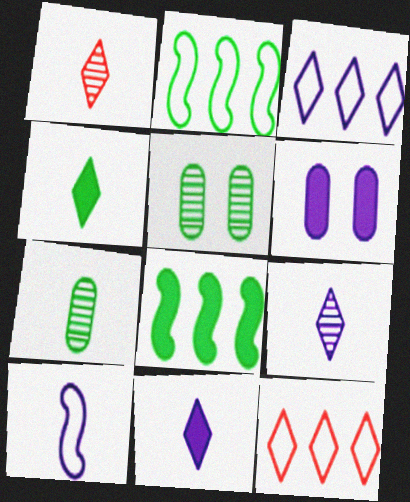[[1, 2, 6], 
[2, 4, 5]]